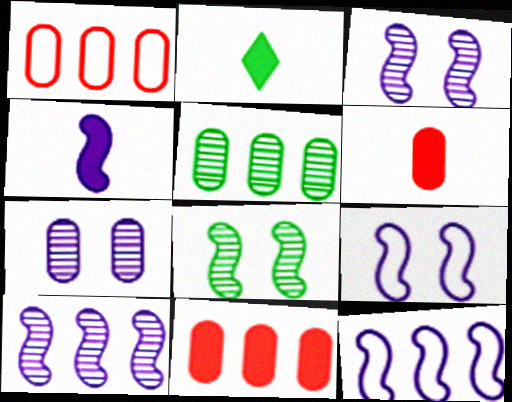[[1, 2, 3], 
[2, 4, 6], 
[3, 4, 12], 
[4, 9, 10]]